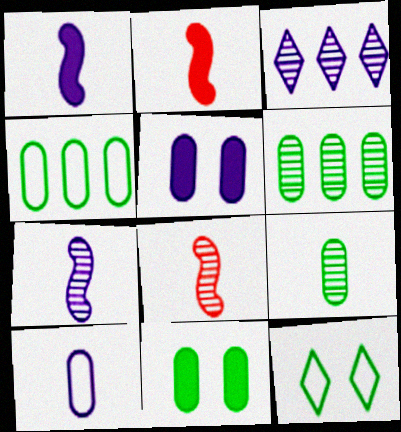[[4, 9, 11]]